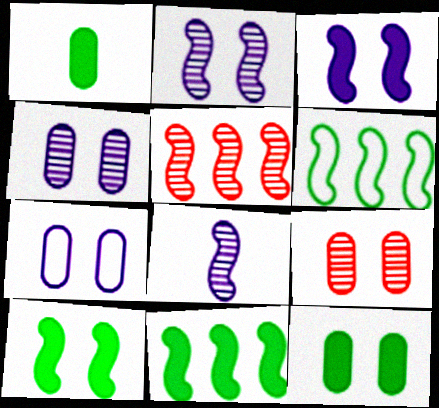[[7, 9, 12]]